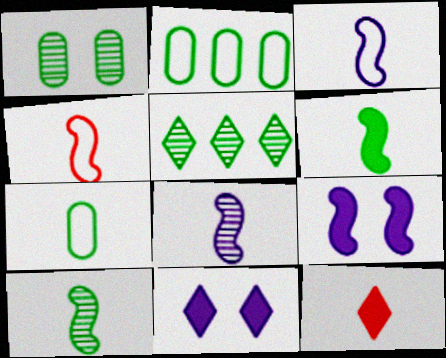[[1, 5, 10], 
[4, 6, 8], 
[7, 8, 12]]